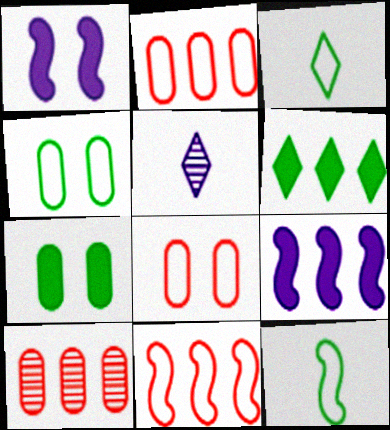[[1, 3, 10], 
[5, 7, 11]]